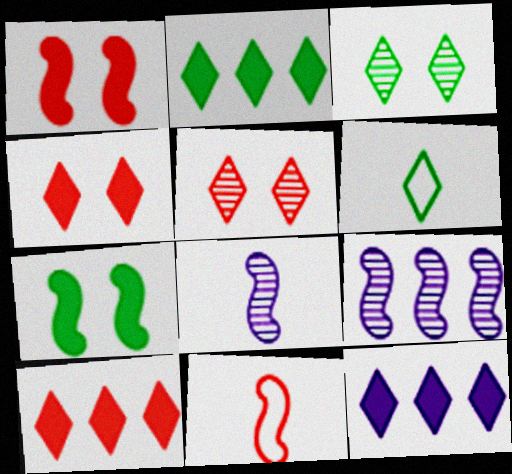[[2, 3, 6], 
[2, 10, 12], 
[5, 6, 12], 
[7, 9, 11]]